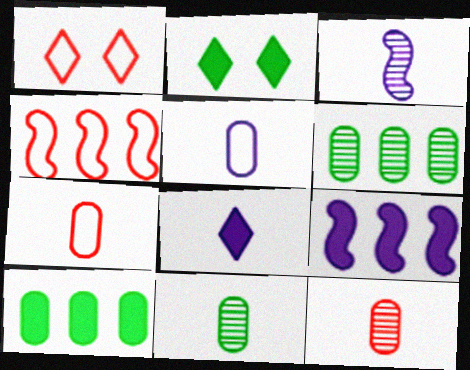[[1, 3, 10], 
[1, 4, 7], 
[1, 9, 11], 
[3, 5, 8]]